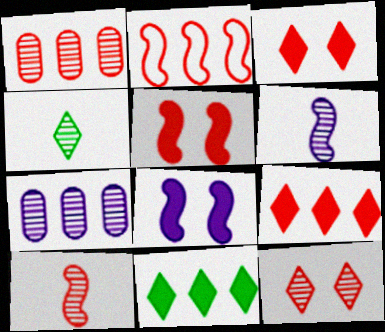[[1, 2, 9], 
[1, 10, 12], 
[2, 5, 10], 
[2, 7, 11]]